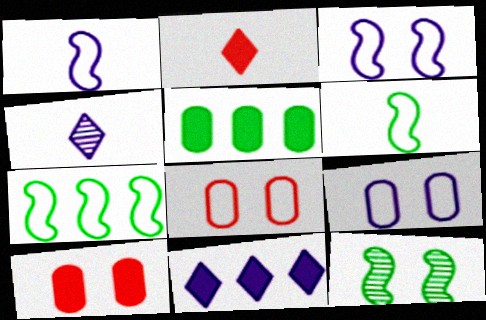[[4, 7, 10]]